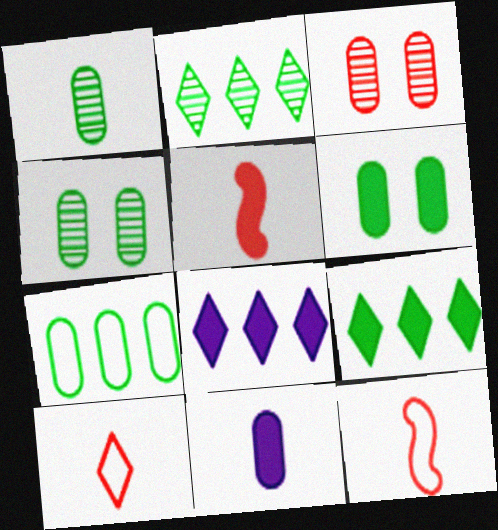[[1, 6, 7], 
[3, 7, 11], 
[4, 8, 12], 
[5, 6, 8]]